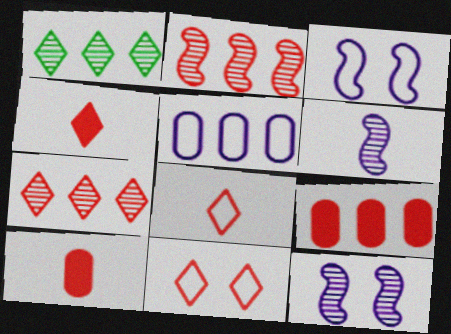[[1, 3, 10], 
[2, 10, 11], 
[4, 7, 11]]